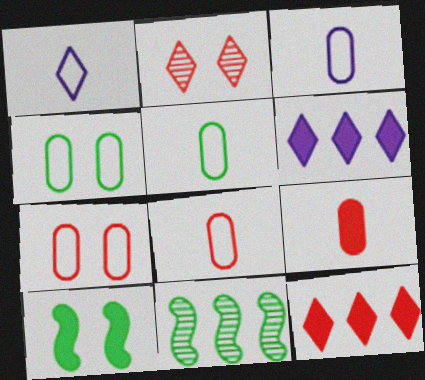[[3, 5, 8], 
[6, 9, 10]]